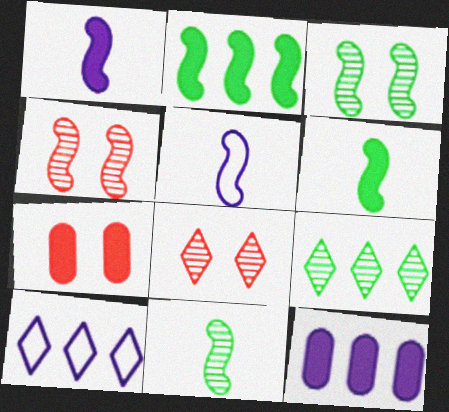[[2, 4, 5], 
[5, 7, 9], 
[7, 10, 11]]